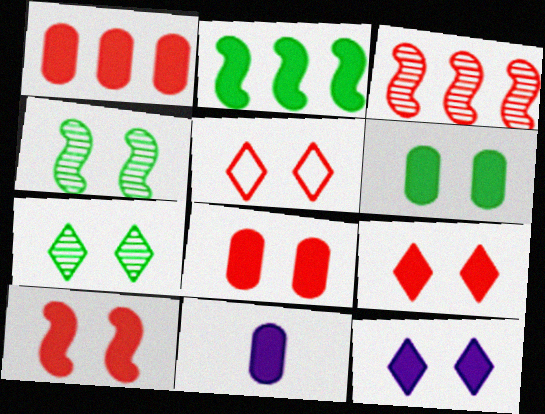[[1, 6, 11], 
[2, 9, 11], 
[5, 7, 12], 
[6, 10, 12], 
[8, 9, 10]]